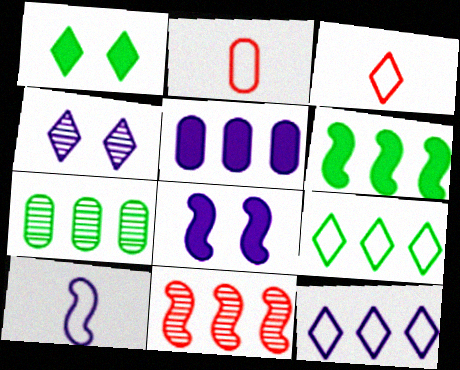[[2, 4, 6], 
[3, 7, 8], 
[4, 5, 10], 
[5, 9, 11], 
[6, 7, 9]]